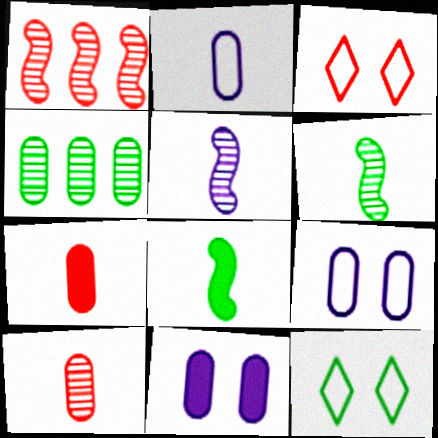[[1, 3, 7], 
[4, 7, 9], 
[4, 8, 12]]